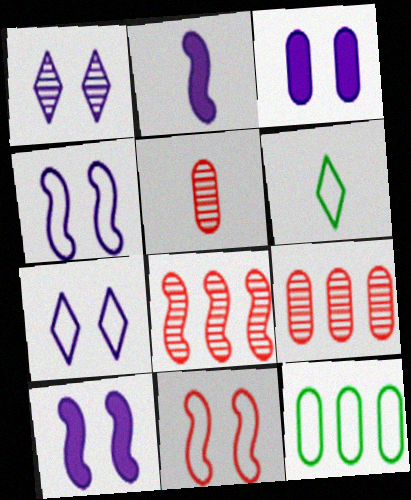[[1, 3, 4], 
[2, 5, 6], 
[3, 5, 12], 
[3, 6, 8], 
[6, 9, 10]]